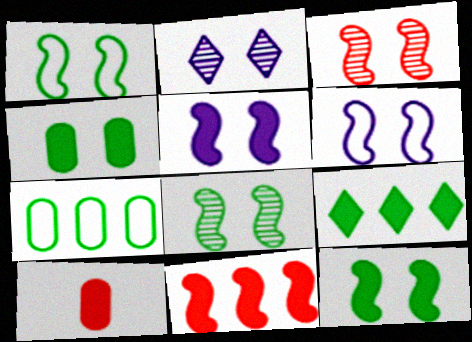[[1, 3, 5], 
[1, 8, 12], 
[3, 6, 12], 
[5, 9, 10]]